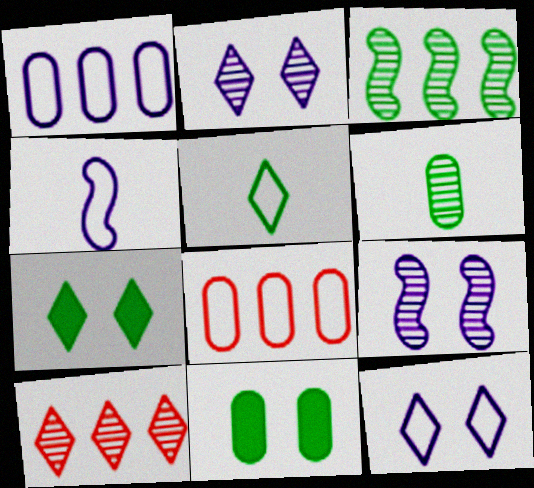[[1, 4, 12], 
[3, 5, 11], 
[4, 10, 11], 
[6, 9, 10]]